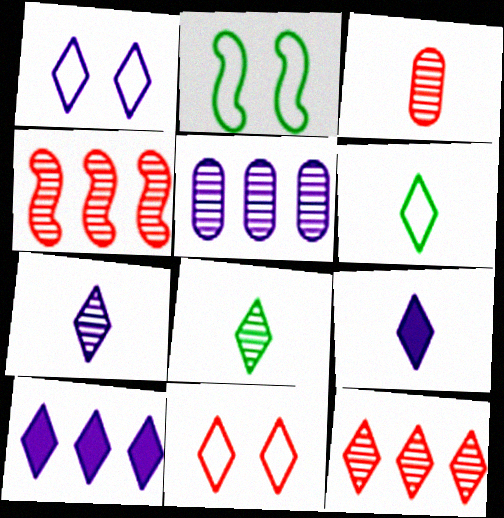[[1, 7, 10], 
[2, 3, 10], 
[8, 10, 11]]